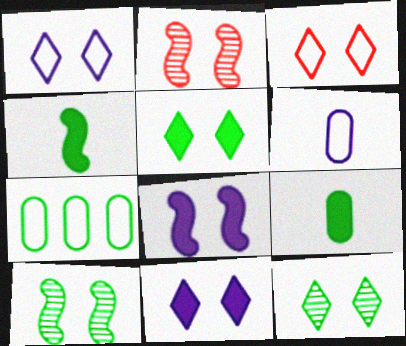[[3, 11, 12], 
[4, 7, 12]]